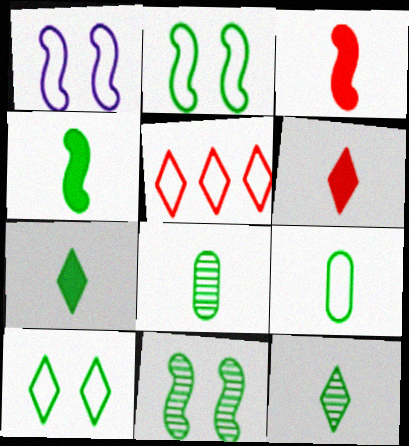[[1, 5, 9], 
[4, 9, 12]]